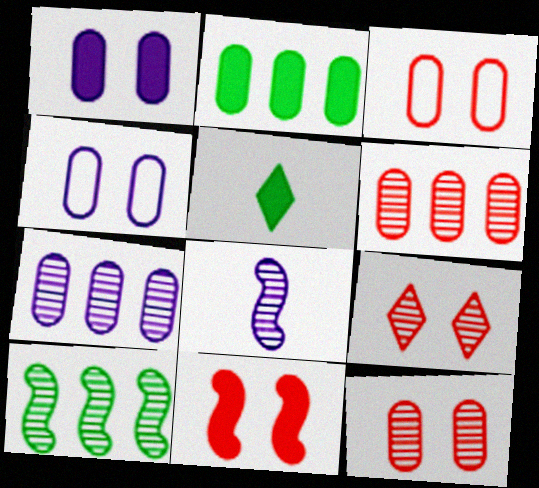[[3, 9, 11]]